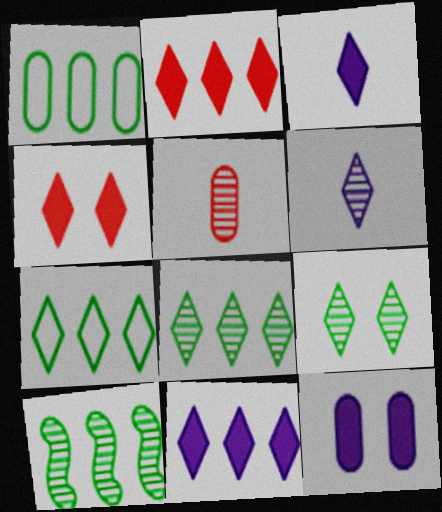[[1, 5, 12], 
[4, 6, 7]]